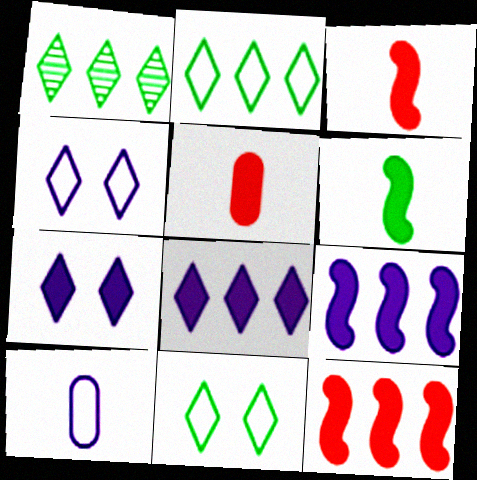[]